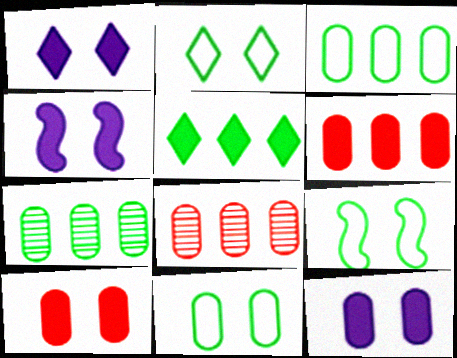[[1, 4, 12], 
[2, 9, 11]]